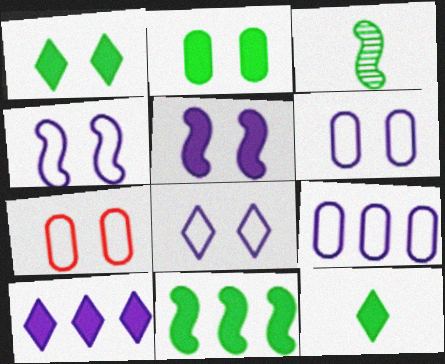[[2, 11, 12], 
[3, 7, 10], 
[4, 6, 8]]